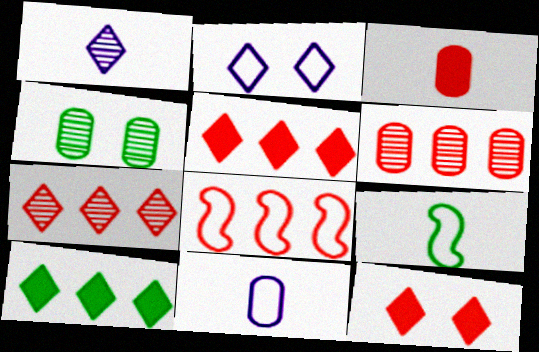[[1, 3, 9], 
[4, 9, 10], 
[5, 6, 8]]